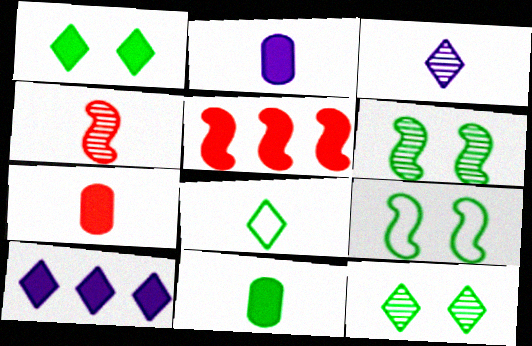[[1, 2, 5], 
[2, 4, 8], 
[2, 7, 11]]